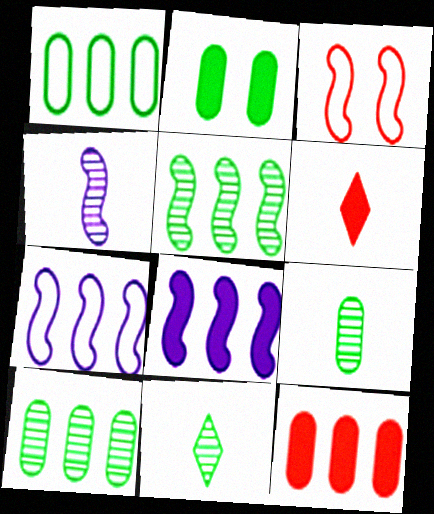[[1, 2, 9], 
[2, 6, 8]]